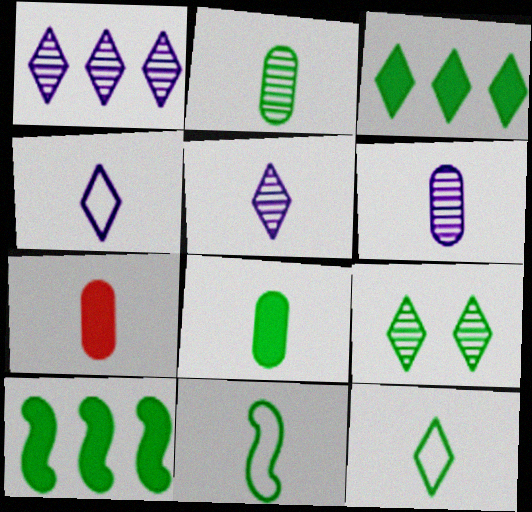[[3, 9, 12], 
[5, 7, 11]]